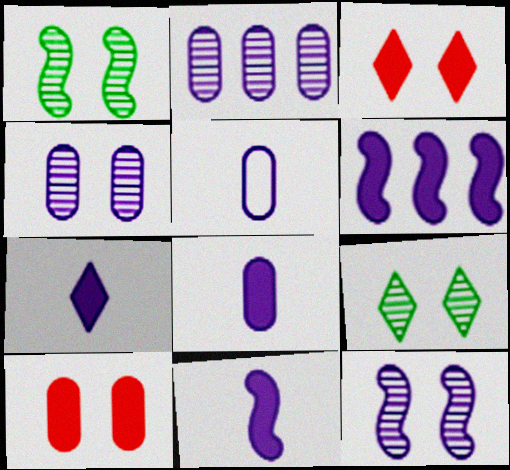[[7, 8, 11]]